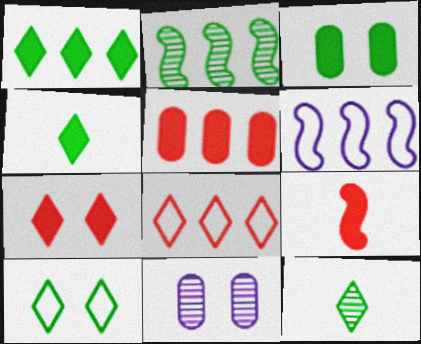[[1, 10, 12], 
[5, 7, 9]]